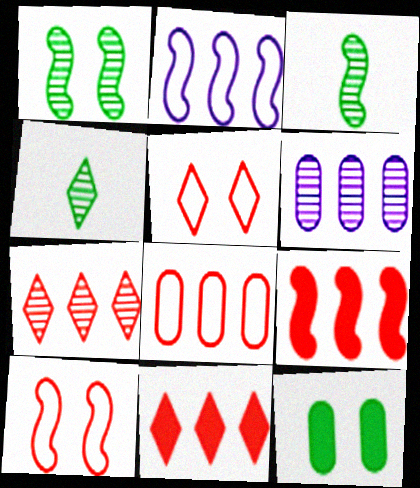[[7, 8, 9]]